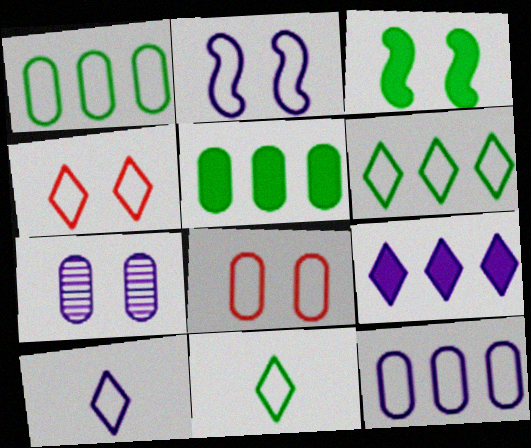[[2, 10, 12], 
[3, 4, 7], 
[4, 6, 10]]